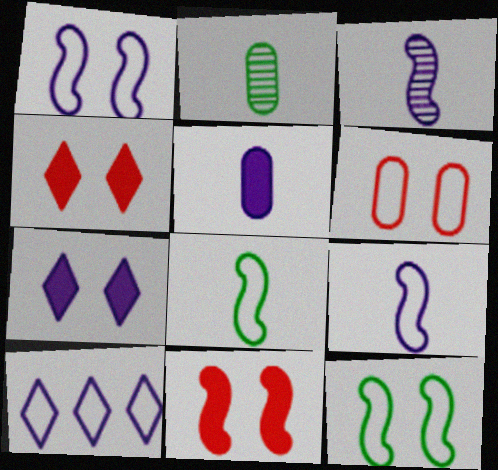[[2, 10, 11], 
[6, 8, 10]]